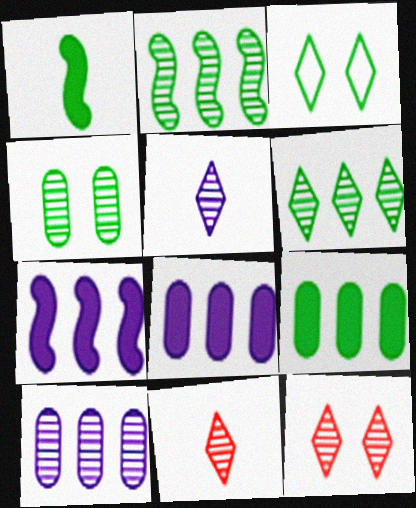[[5, 6, 12]]